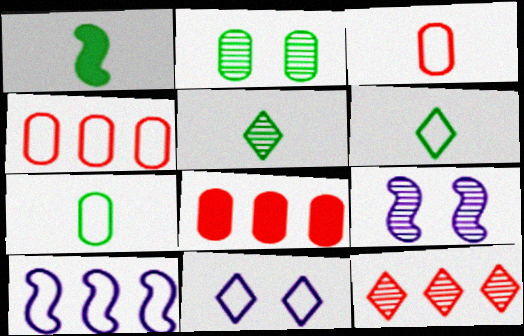[[1, 5, 7], 
[6, 8, 9]]